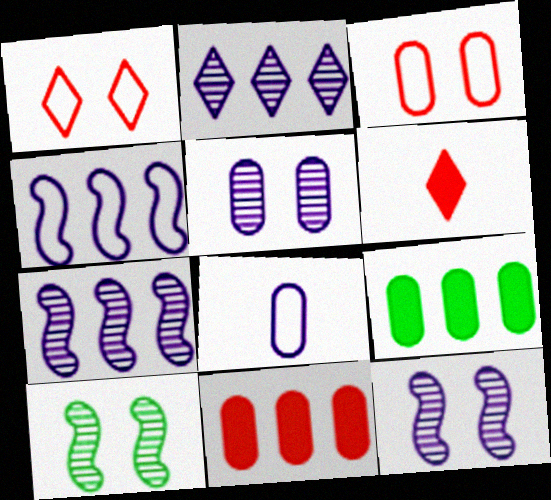[]